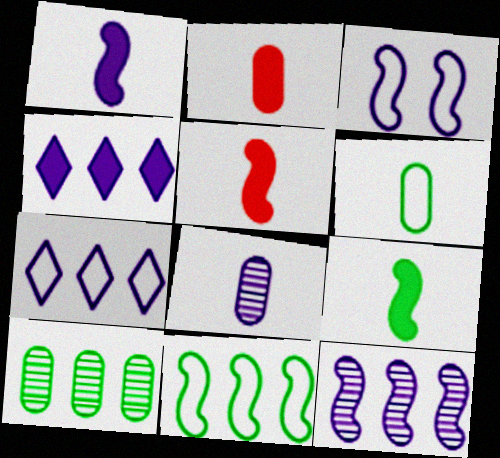[[1, 3, 12], 
[1, 5, 9], 
[2, 6, 8], 
[3, 4, 8]]